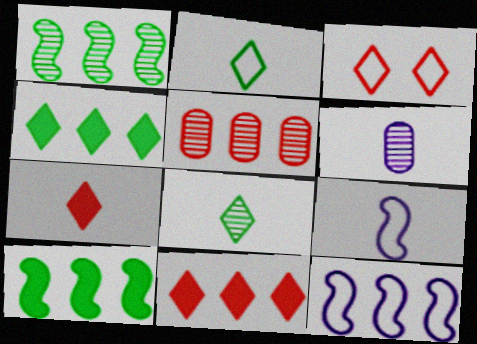[[3, 6, 10], 
[4, 5, 12]]